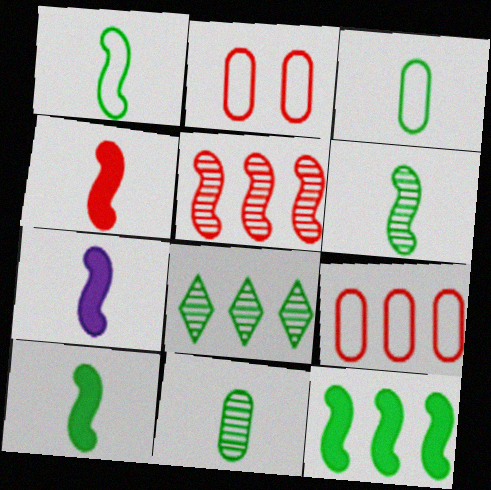[[1, 6, 10], 
[2, 7, 8], 
[4, 7, 10]]